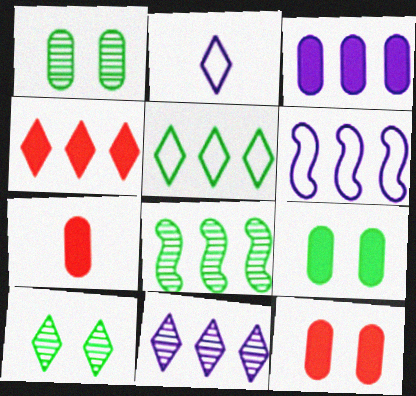[[2, 4, 10], 
[2, 8, 12], 
[3, 6, 11], 
[3, 7, 9], 
[4, 5, 11], 
[6, 7, 10]]